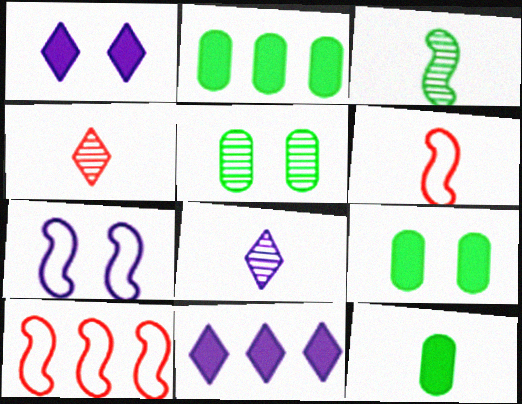[[2, 4, 7], 
[2, 9, 12], 
[5, 6, 11], 
[6, 8, 12], 
[8, 9, 10]]